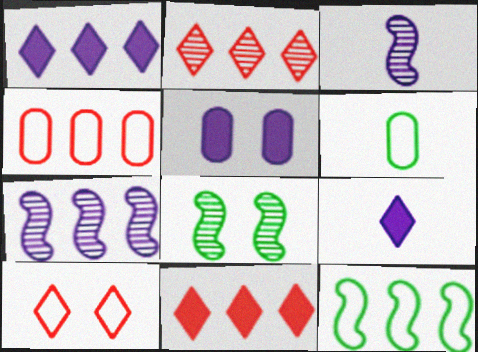[[4, 8, 9], 
[5, 8, 10]]